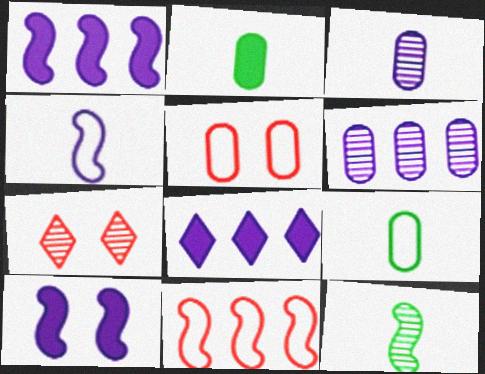[[1, 7, 9], 
[2, 5, 6], 
[5, 8, 12], 
[6, 7, 12], 
[10, 11, 12]]